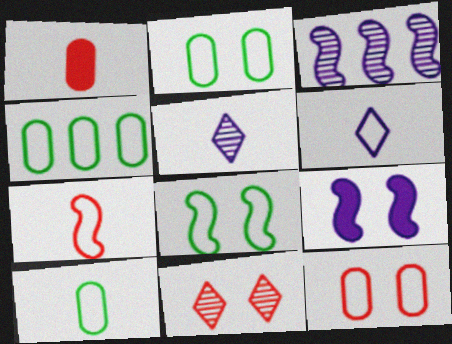[[2, 4, 10], 
[2, 9, 11], 
[6, 7, 10]]